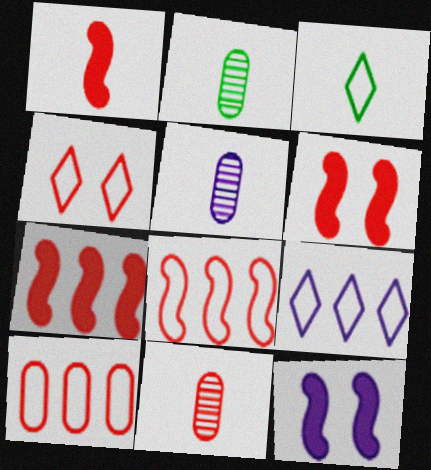[[1, 3, 5], 
[1, 6, 7], 
[2, 5, 11], 
[2, 6, 9], 
[3, 4, 9], 
[4, 7, 11], 
[5, 9, 12]]